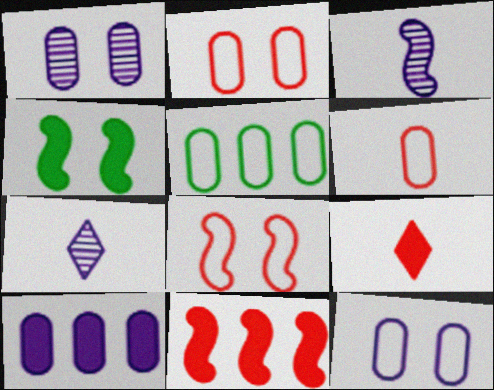[[4, 9, 10], 
[5, 6, 12]]